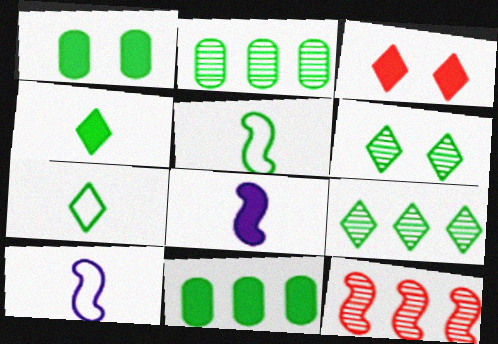[[1, 5, 9], 
[2, 3, 10], 
[3, 8, 11], 
[5, 6, 11]]